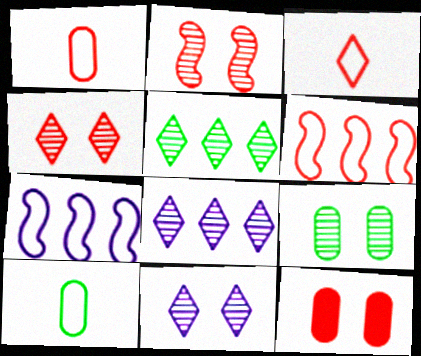[[2, 9, 11]]